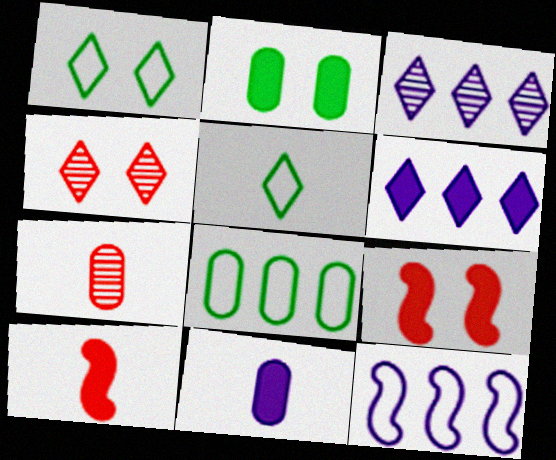[[2, 6, 10], 
[4, 5, 6]]